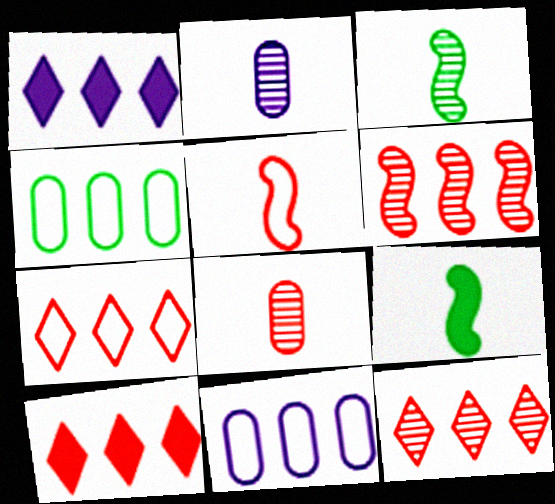[[1, 4, 6], 
[7, 10, 12]]